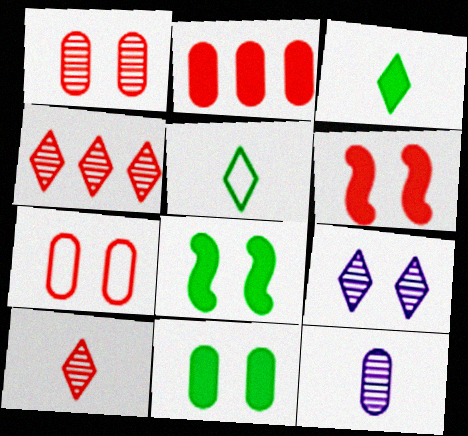[[7, 8, 9]]